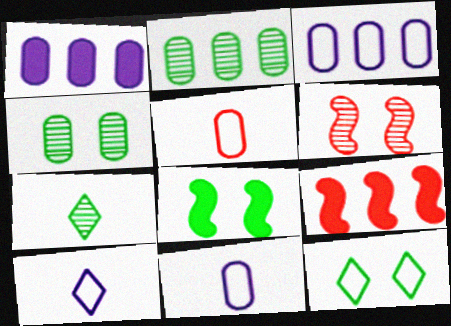[[1, 4, 5], 
[4, 8, 12], 
[4, 9, 10]]